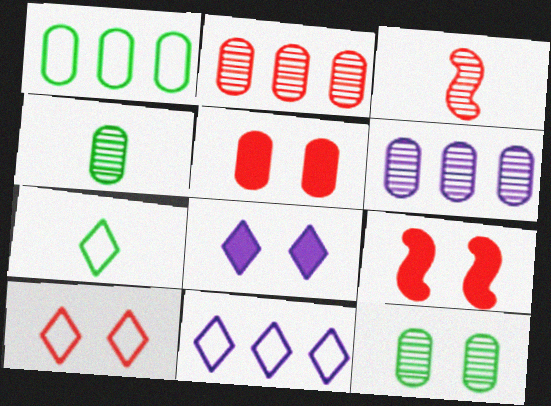[[1, 3, 8], 
[4, 9, 11], 
[6, 7, 9], 
[7, 10, 11]]